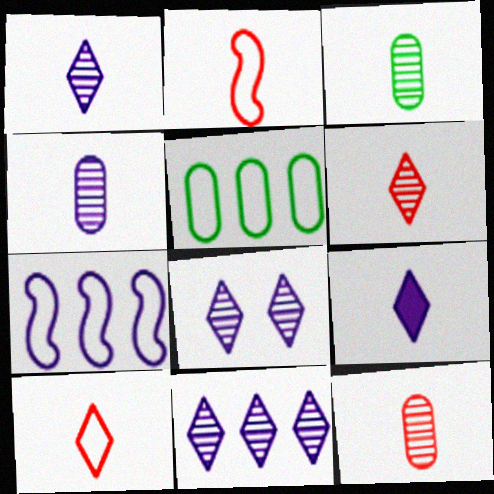[[1, 8, 11], 
[2, 3, 9], 
[3, 4, 12]]